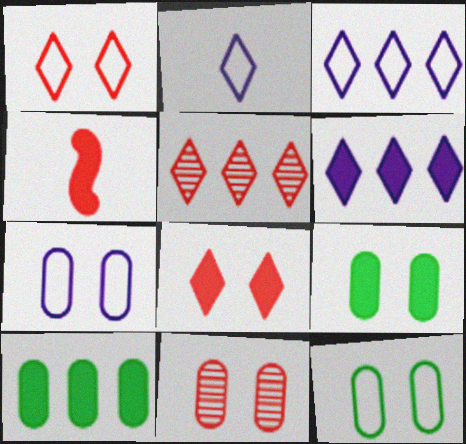[[4, 6, 9], 
[7, 9, 11]]